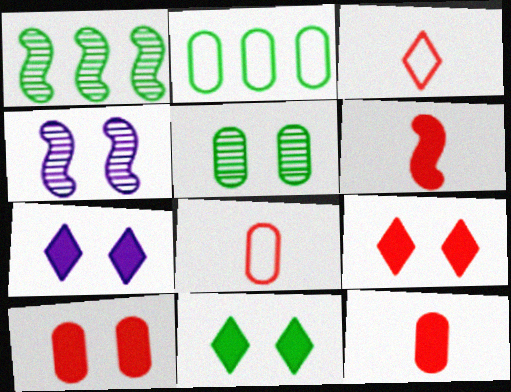[[1, 7, 8], 
[7, 9, 11]]